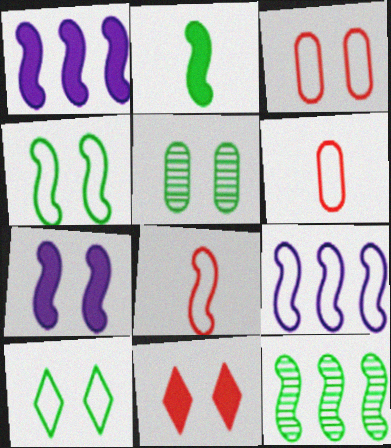[[2, 4, 12], 
[4, 8, 9], 
[6, 9, 10], 
[7, 8, 12]]